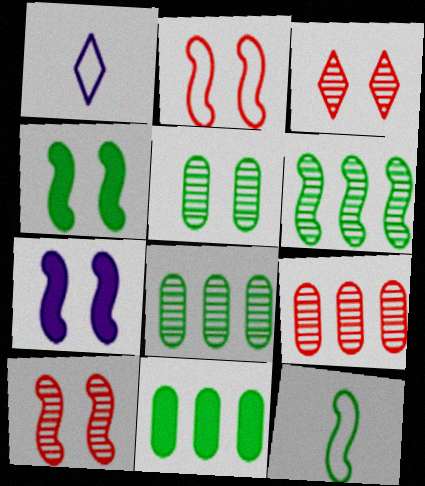[[1, 4, 9], 
[1, 10, 11], 
[4, 6, 12]]